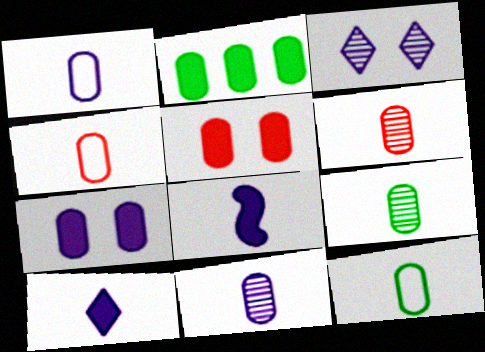[[1, 4, 12], 
[6, 9, 11]]